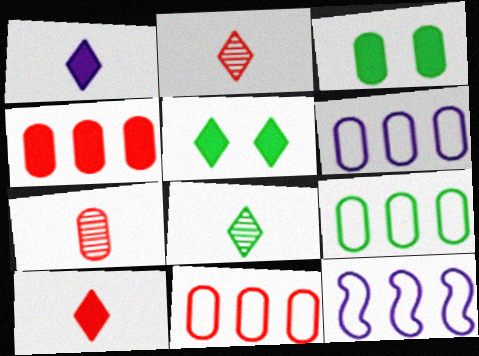[[2, 3, 12], 
[3, 6, 7], 
[5, 7, 12], 
[6, 9, 11]]